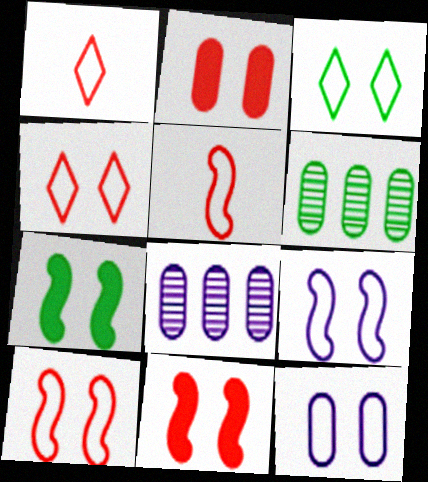[[1, 7, 8], 
[3, 10, 12]]